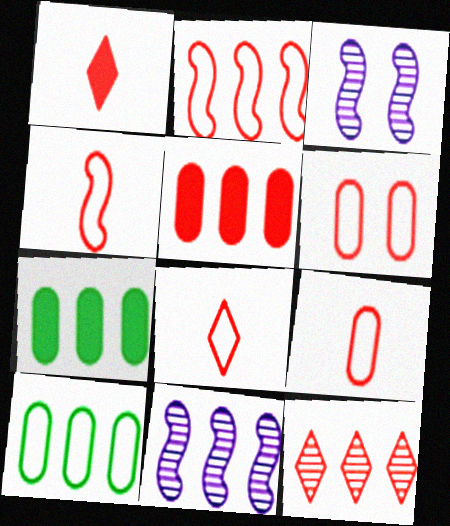[[1, 3, 10], 
[2, 5, 12], 
[2, 6, 8], 
[3, 7, 8], 
[4, 8, 9]]